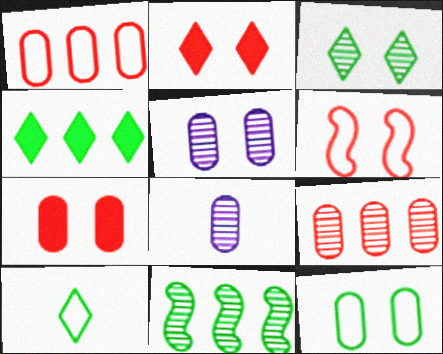[[3, 4, 10], 
[4, 6, 8], 
[5, 7, 12]]